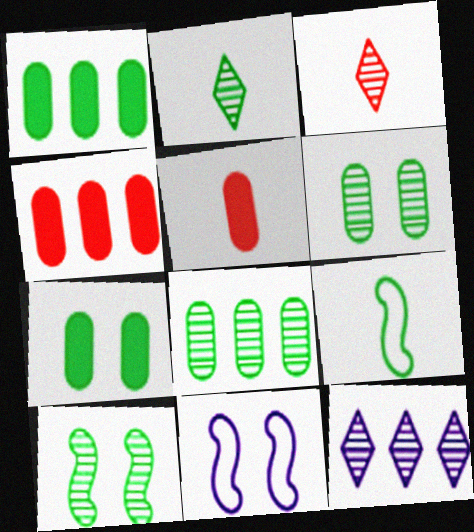[[1, 3, 11], 
[2, 4, 11], 
[2, 8, 10]]